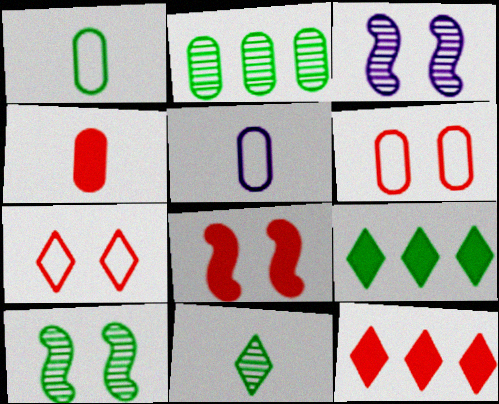[[1, 3, 12], 
[1, 9, 10], 
[2, 10, 11], 
[4, 8, 12], 
[5, 10, 12]]